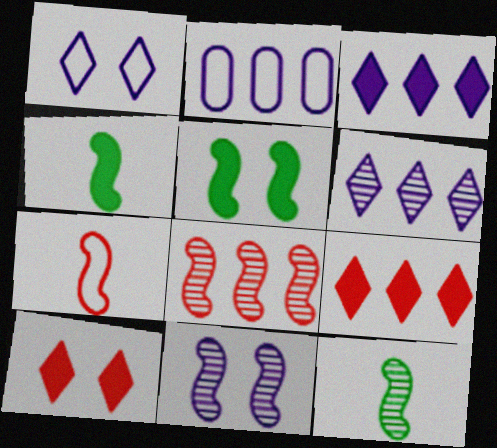[[2, 10, 12], 
[8, 11, 12]]